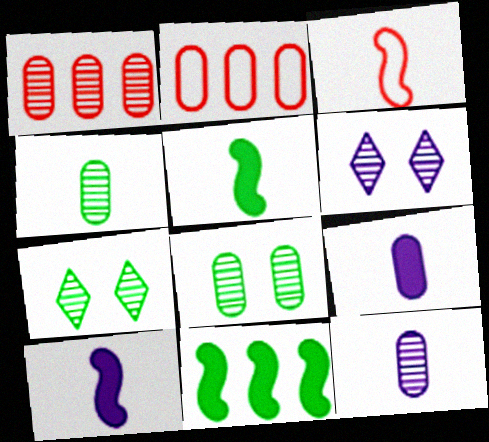[[1, 8, 12], 
[2, 5, 6], 
[2, 7, 10], 
[2, 8, 9]]